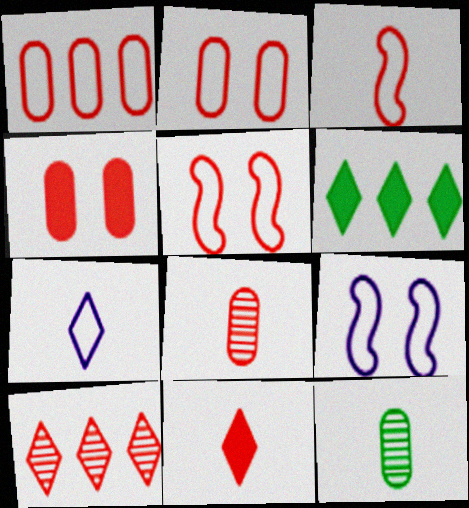[[1, 4, 8], 
[3, 4, 10], 
[3, 8, 11], 
[6, 8, 9]]